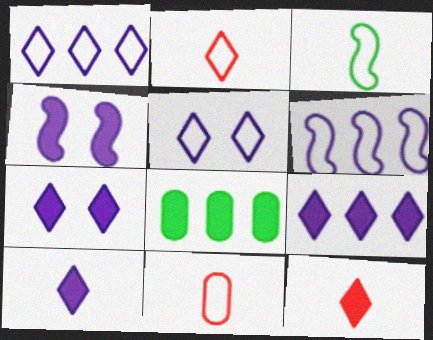[[4, 8, 12], 
[7, 9, 10]]